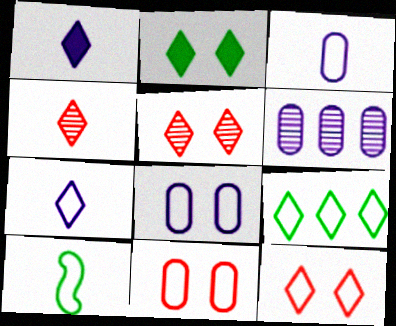[[1, 5, 9], 
[7, 9, 12]]